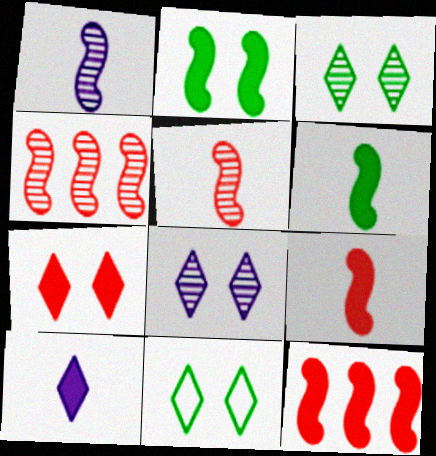[[7, 8, 11]]